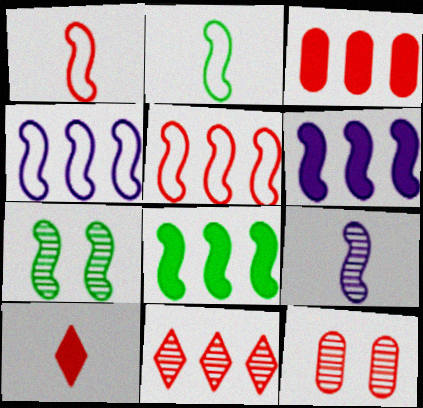[[1, 6, 7], 
[2, 7, 8], 
[3, 5, 11], 
[5, 10, 12]]